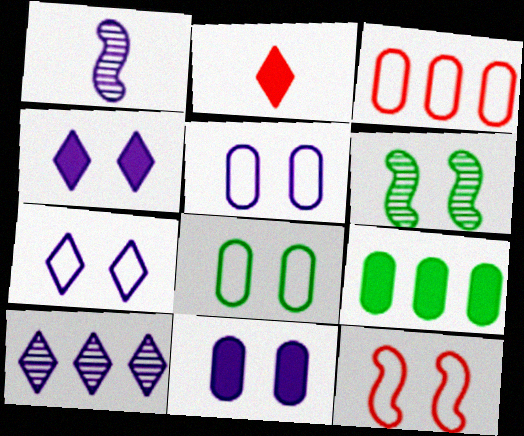[[7, 8, 12]]